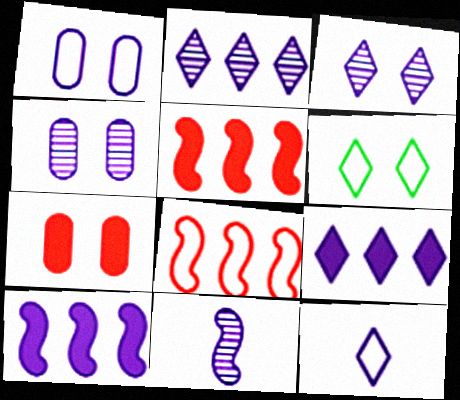[[1, 9, 11], 
[2, 4, 11], 
[3, 9, 12], 
[4, 10, 12]]